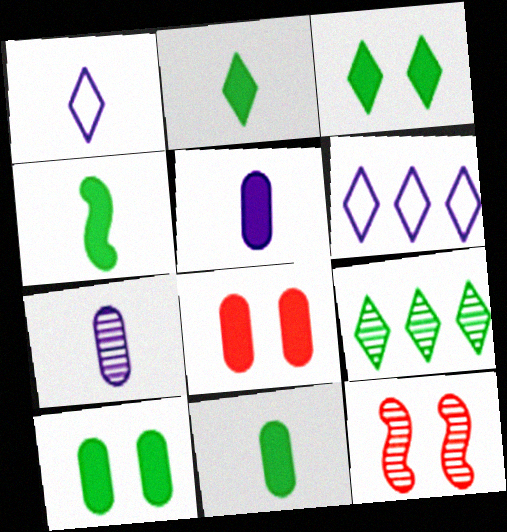[[2, 4, 11], 
[6, 11, 12], 
[7, 9, 12]]